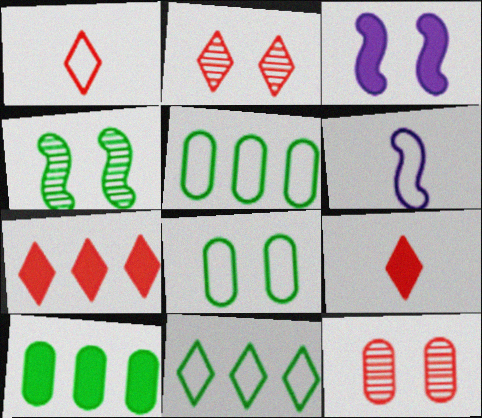[[1, 2, 7], 
[2, 3, 8], 
[2, 6, 10], 
[3, 9, 10]]